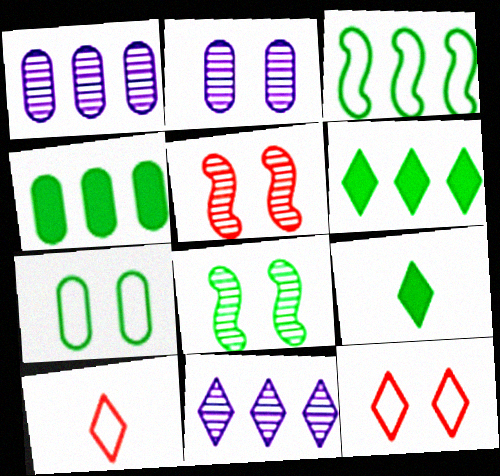[[9, 11, 12]]